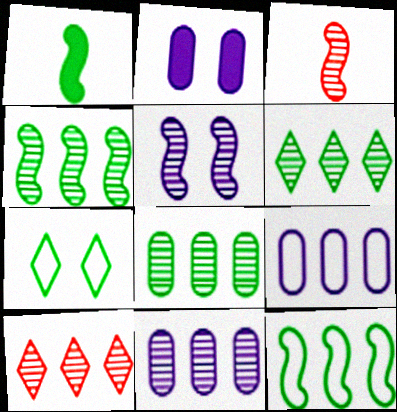[[1, 7, 8], 
[3, 4, 5], 
[4, 6, 8], 
[4, 10, 11]]